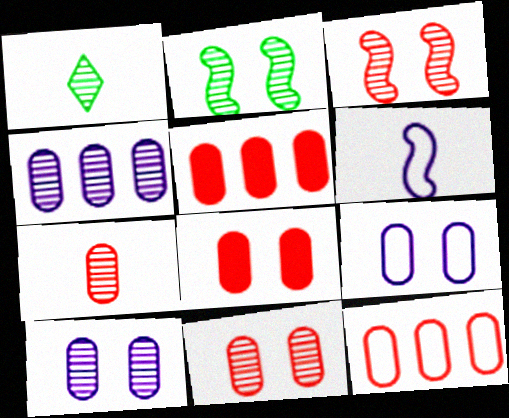[[1, 3, 4], 
[7, 8, 12]]